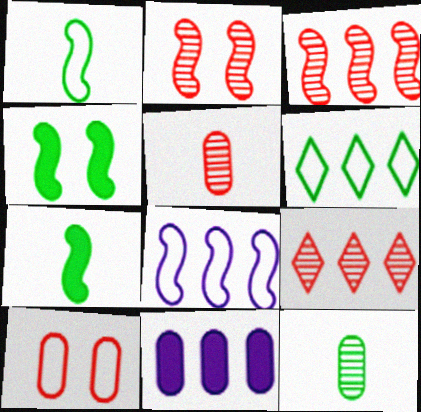[[2, 5, 9], 
[2, 7, 8], 
[3, 6, 11], 
[4, 6, 12], 
[10, 11, 12]]